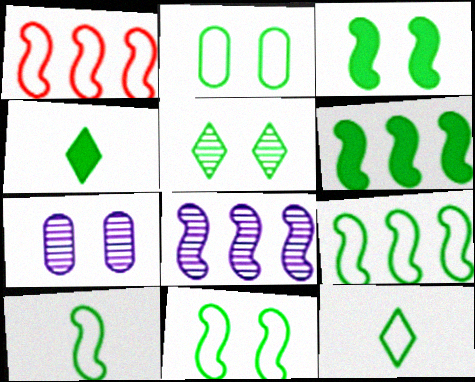[[1, 4, 7], 
[1, 6, 8], 
[2, 3, 5], 
[2, 9, 12], 
[9, 10, 11]]